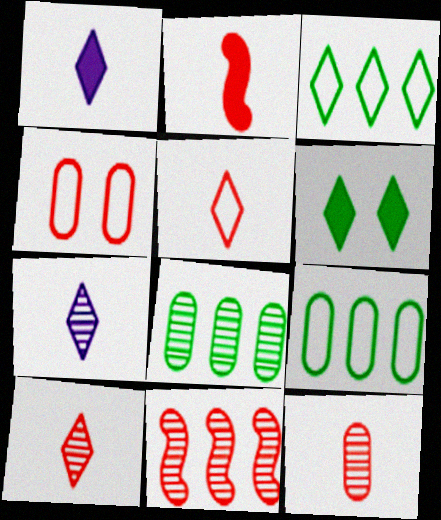[[2, 5, 12]]